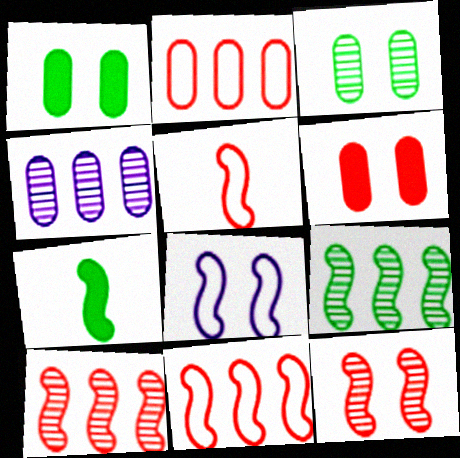[[7, 8, 10]]